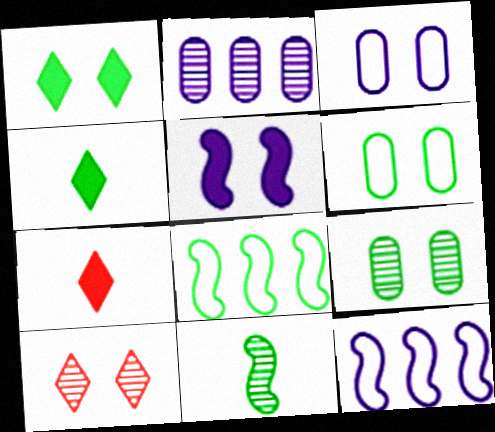[[2, 10, 11], 
[4, 8, 9], 
[5, 6, 10], 
[7, 9, 12]]